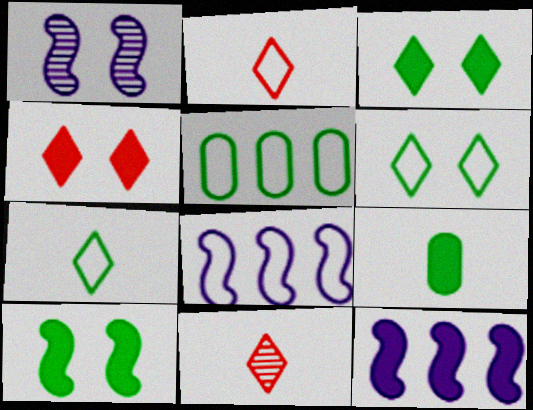[[4, 9, 12]]